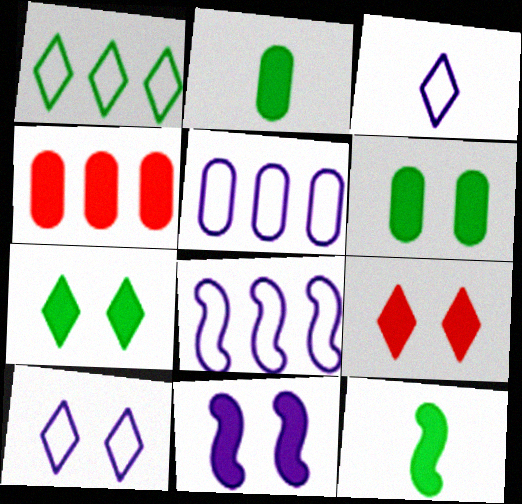[[6, 9, 11]]